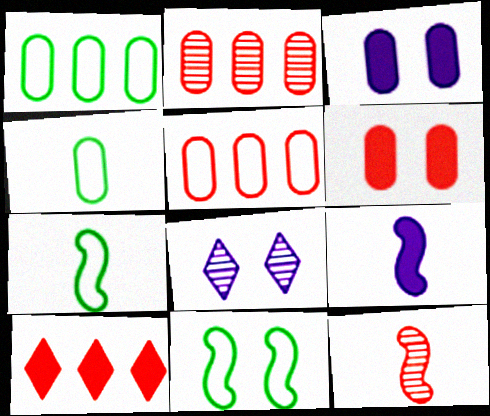[[2, 3, 4], 
[6, 8, 11], 
[7, 9, 12]]